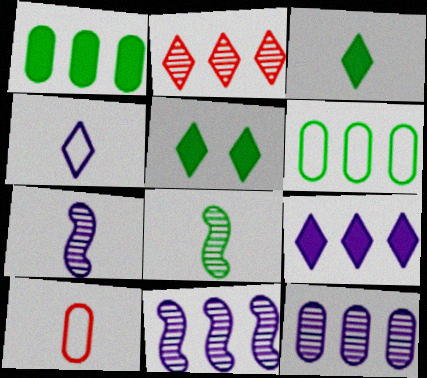[[2, 4, 5], 
[3, 7, 10], 
[5, 6, 8], 
[5, 10, 11]]